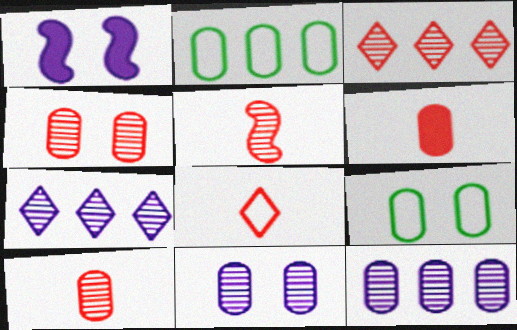[[2, 6, 11], 
[3, 4, 5], 
[5, 6, 8], 
[6, 9, 12]]